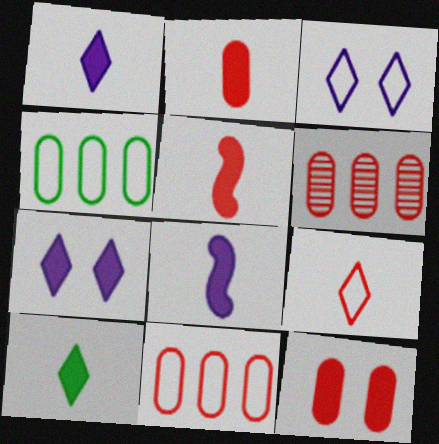[[2, 8, 10]]